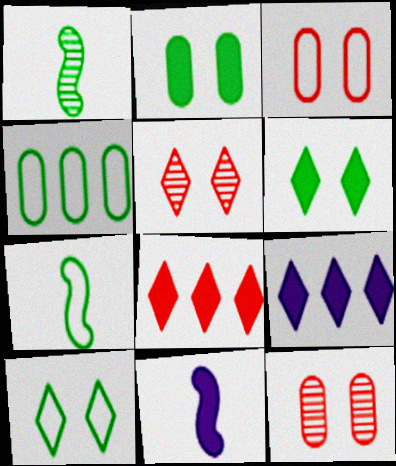[[1, 3, 9], 
[1, 4, 6], 
[2, 8, 11], 
[4, 5, 11], 
[4, 7, 10], 
[7, 9, 12]]